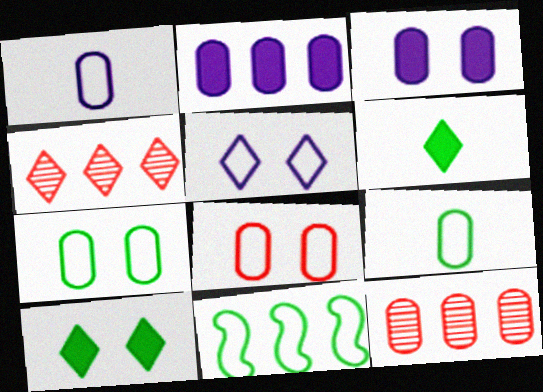[[2, 4, 11], 
[3, 9, 12], 
[4, 5, 6]]